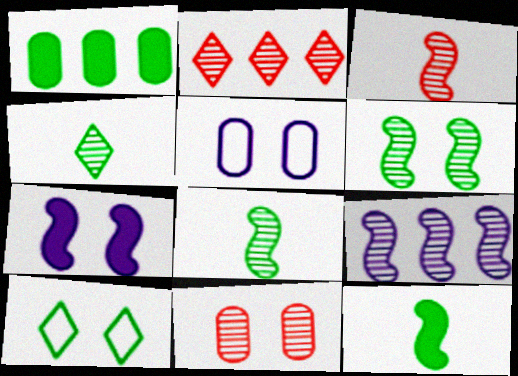[[1, 8, 10], 
[2, 3, 11], 
[2, 5, 12], 
[3, 6, 9], 
[4, 9, 11], 
[7, 10, 11]]